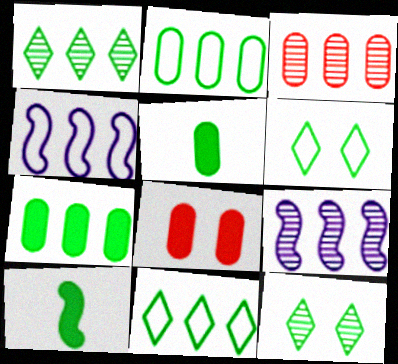[[1, 3, 9], 
[2, 10, 12]]